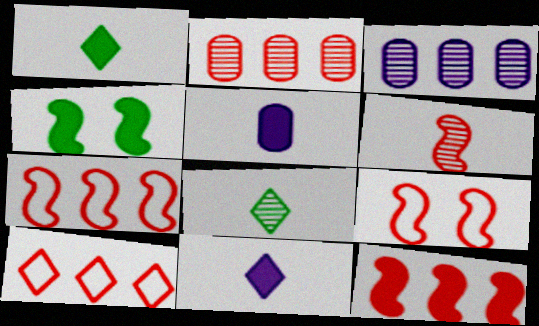[[1, 3, 9], 
[2, 10, 12], 
[6, 9, 12]]